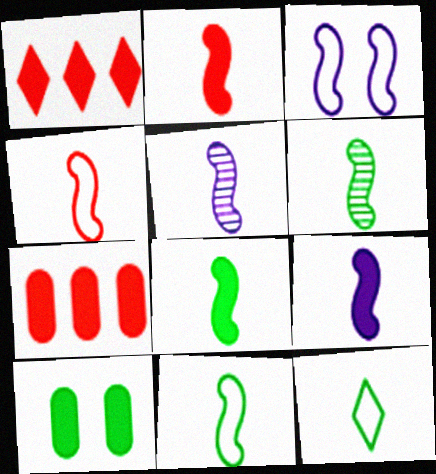[[1, 9, 10], 
[2, 5, 11], 
[2, 8, 9], 
[4, 5, 8], 
[4, 6, 9], 
[6, 8, 11]]